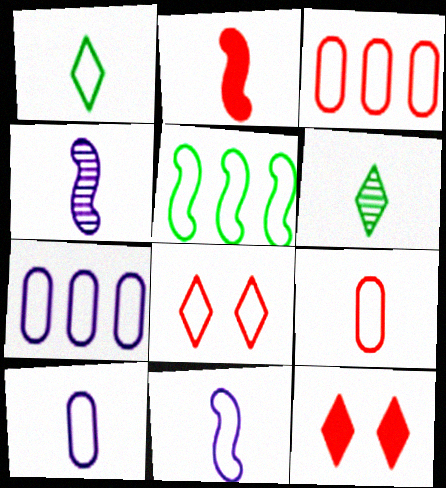[[1, 9, 11], 
[2, 6, 10], 
[5, 8, 10]]